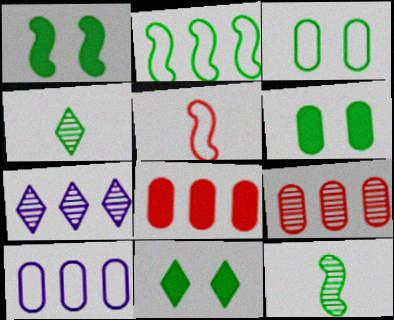[[1, 2, 12], 
[1, 6, 11], 
[2, 4, 6], 
[2, 7, 8], 
[5, 6, 7]]